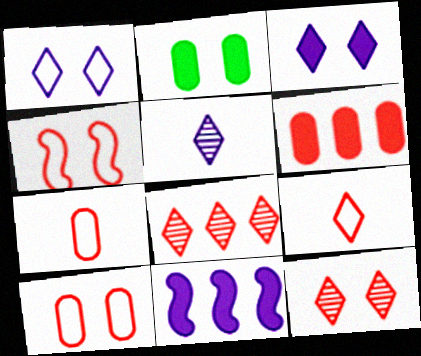[]